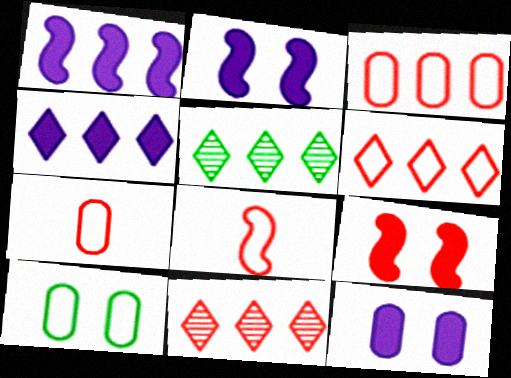[[1, 3, 5], 
[2, 5, 7], 
[4, 5, 6], 
[5, 8, 12], 
[7, 9, 11]]